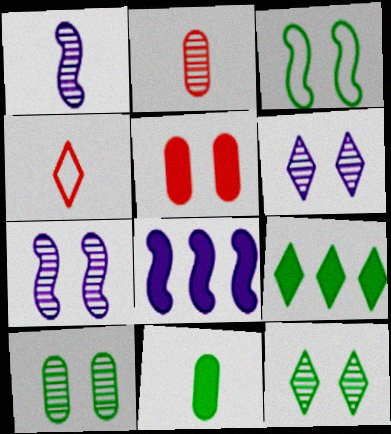[[1, 4, 11], 
[3, 5, 6], 
[4, 6, 9], 
[4, 8, 10]]